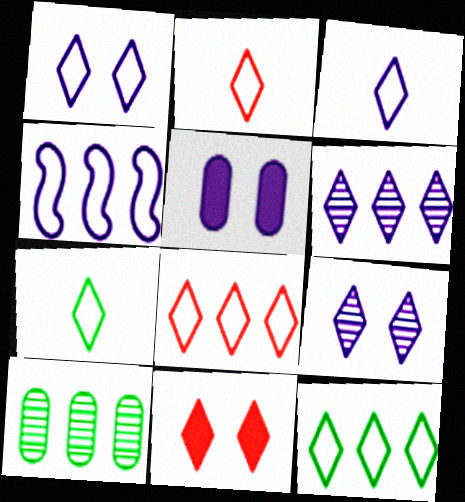[[1, 2, 12], 
[1, 7, 8], 
[2, 3, 7], 
[6, 7, 11]]